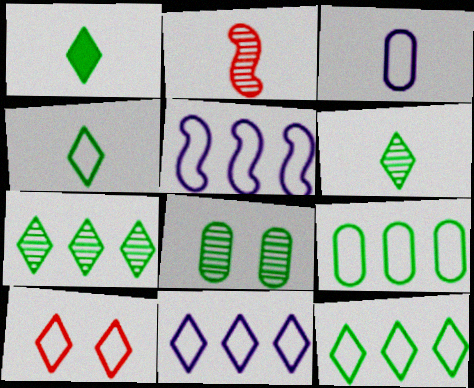[[1, 2, 3], 
[1, 4, 6], 
[4, 10, 11]]